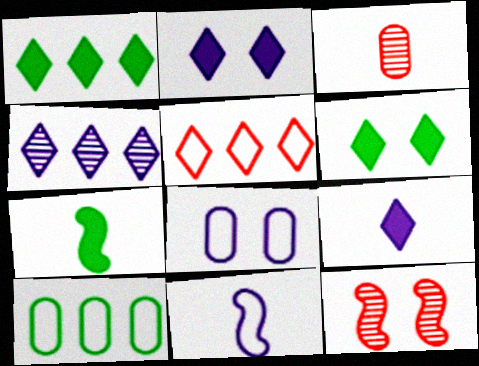[[1, 4, 5], 
[6, 8, 12], 
[9, 10, 12]]